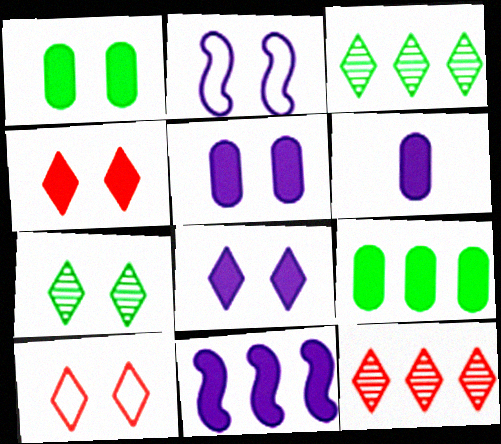[[6, 8, 11], 
[7, 8, 10]]